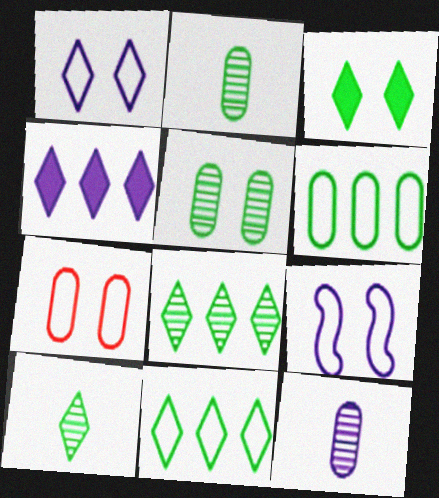[[3, 10, 11], 
[4, 9, 12]]